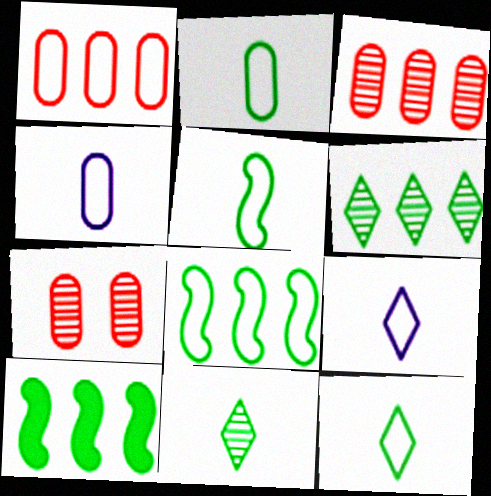[[2, 5, 12], 
[7, 9, 10]]